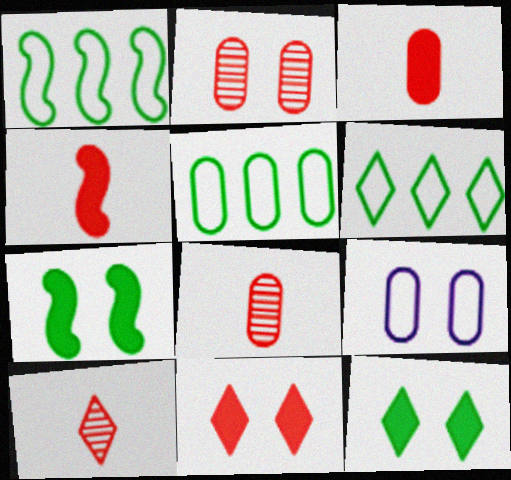[[1, 5, 6]]